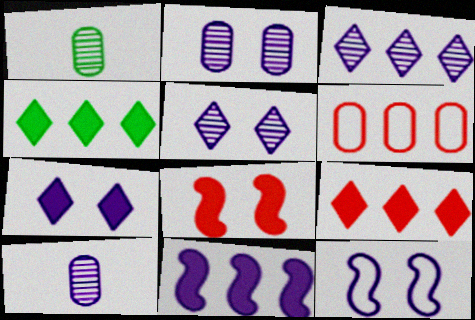[[1, 9, 12], 
[2, 7, 12]]